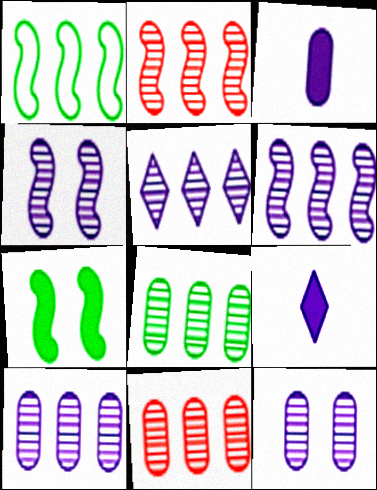[[2, 5, 8], 
[5, 6, 10], 
[8, 10, 11]]